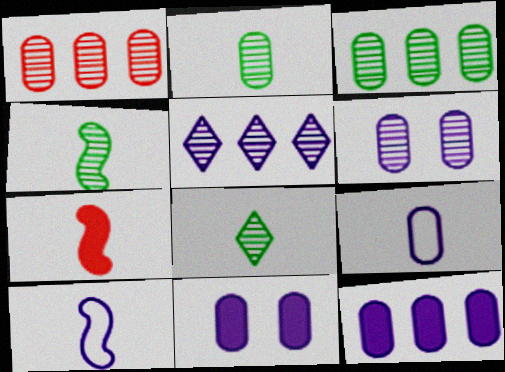[[1, 2, 6], 
[2, 4, 8], 
[4, 7, 10], 
[5, 10, 11], 
[6, 9, 12], 
[7, 8, 9]]